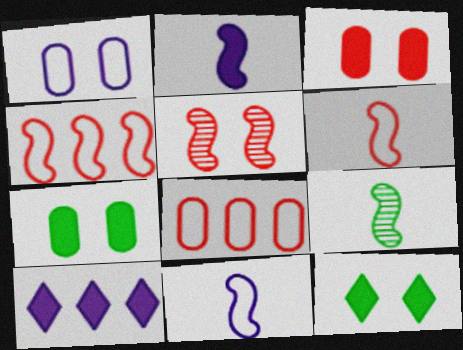[[1, 5, 12], 
[2, 6, 9]]